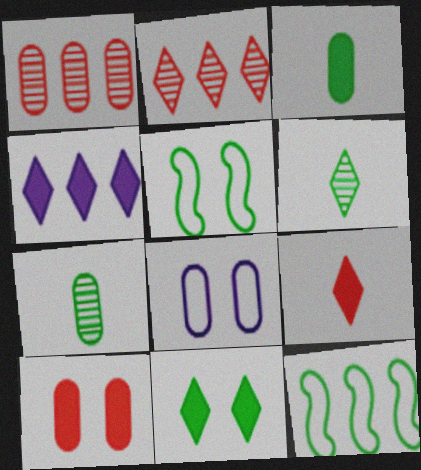[[1, 3, 8], 
[1, 4, 12], 
[4, 9, 11], 
[7, 11, 12]]